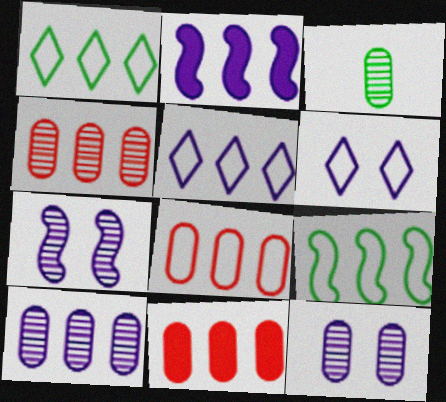[[1, 2, 4], 
[2, 5, 10], 
[3, 4, 12], 
[4, 8, 11], 
[5, 8, 9]]